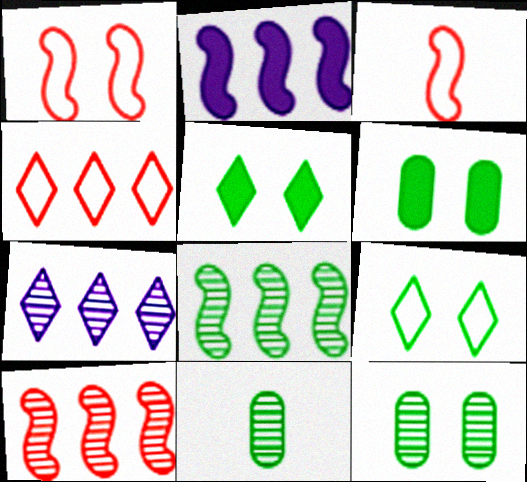[[3, 6, 7]]